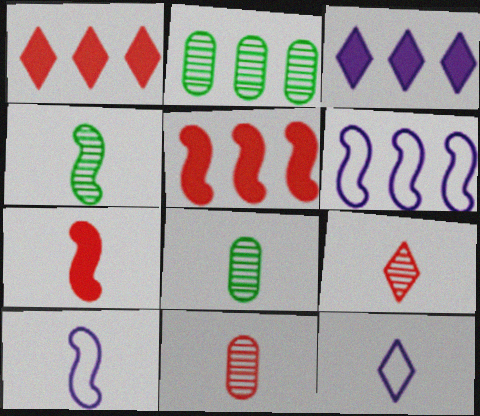[[1, 2, 6], 
[4, 7, 10], 
[7, 8, 12]]